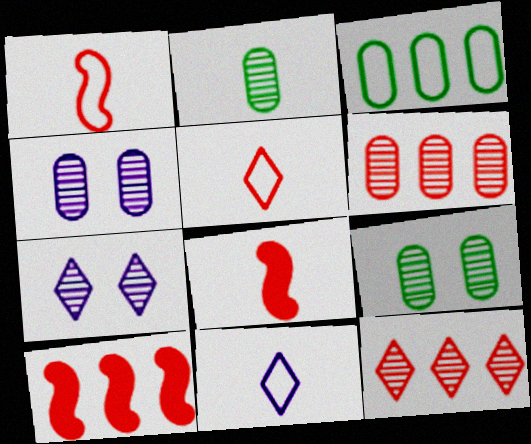[[2, 4, 6], 
[2, 8, 11], 
[3, 7, 8], 
[9, 10, 11]]